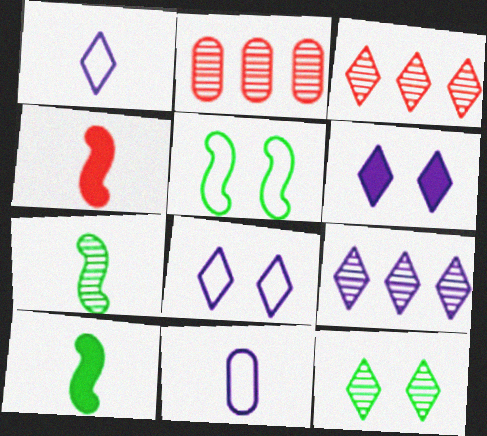[[1, 6, 9], 
[2, 8, 10]]